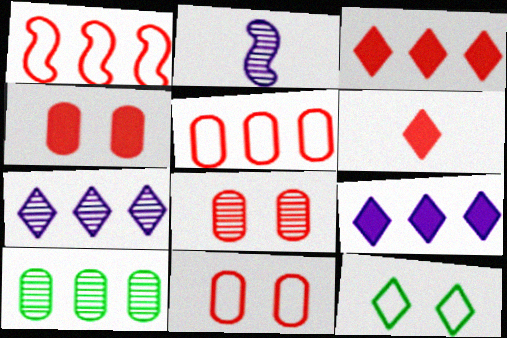[[1, 6, 8], 
[1, 9, 10], 
[4, 8, 11], 
[6, 7, 12]]